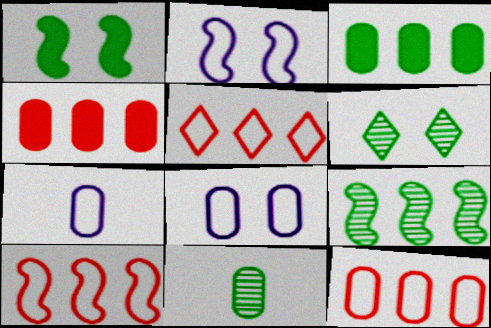[[4, 8, 11], 
[5, 10, 12], 
[6, 9, 11]]